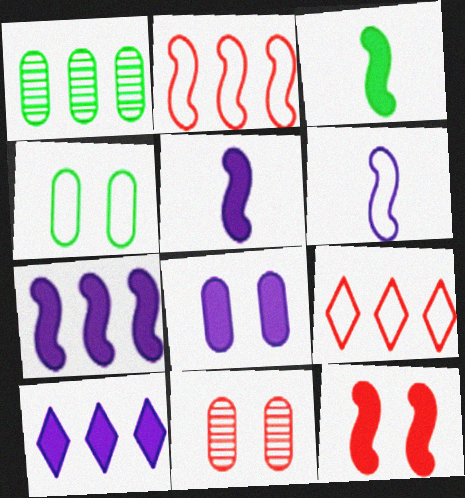[[1, 2, 10], 
[1, 7, 9], 
[3, 7, 12], 
[4, 6, 9], 
[4, 8, 11], 
[5, 8, 10]]